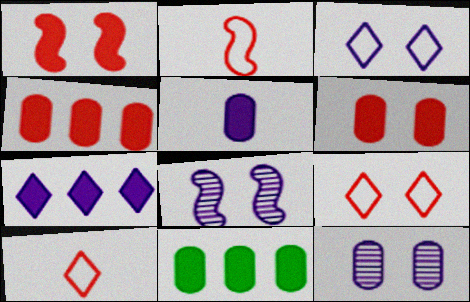[[5, 6, 11], 
[8, 10, 11]]